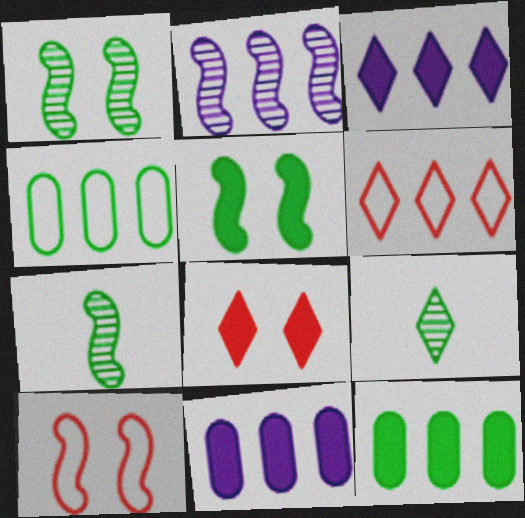[[2, 6, 12], 
[4, 5, 9], 
[9, 10, 11]]